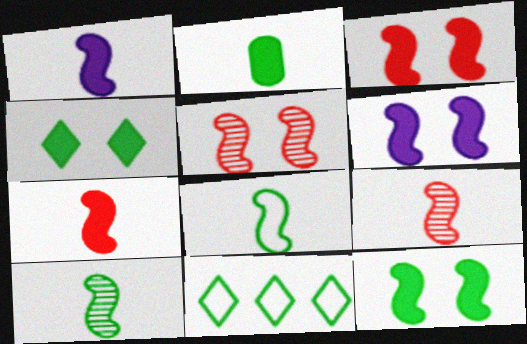[[1, 8, 9], 
[3, 6, 12]]